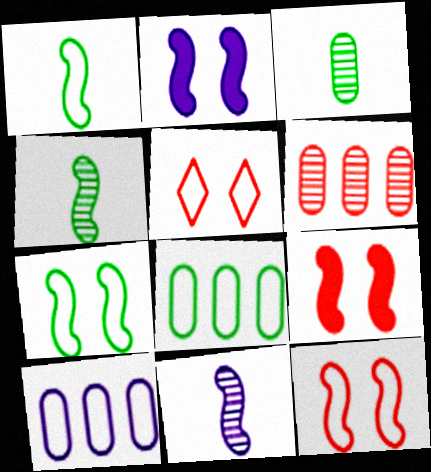[[1, 5, 10]]